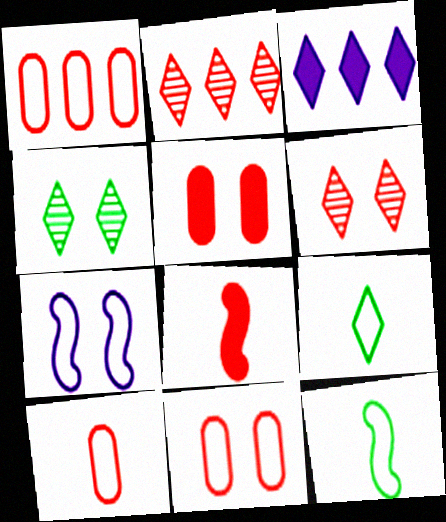[[1, 6, 8], 
[1, 7, 9], 
[1, 10, 11], 
[2, 8, 11], 
[3, 6, 9], 
[4, 5, 7]]